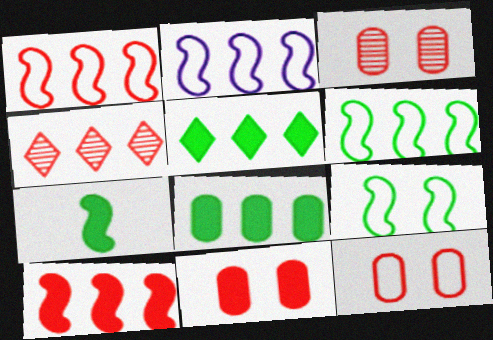[[1, 2, 6], 
[2, 4, 8], 
[3, 11, 12]]